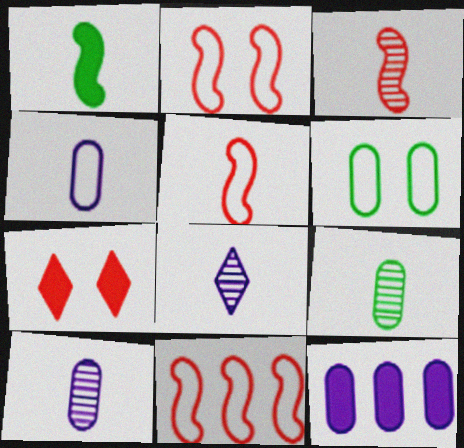[[1, 7, 12], 
[2, 5, 11], 
[3, 8, 9]]